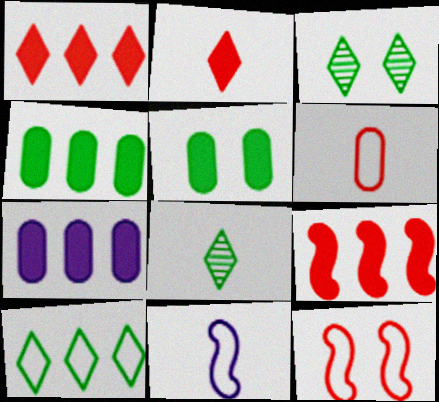[[7, 8, 12]]